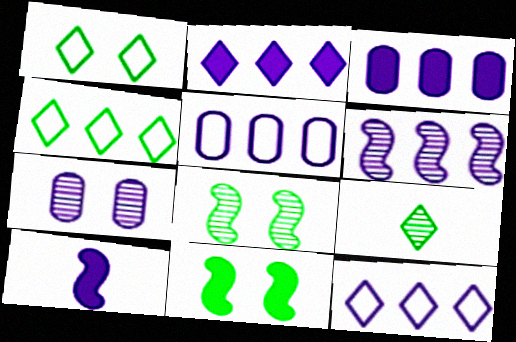[[2, 5, 6], 
[3, 6, 12], 
[7, 10, 12]]